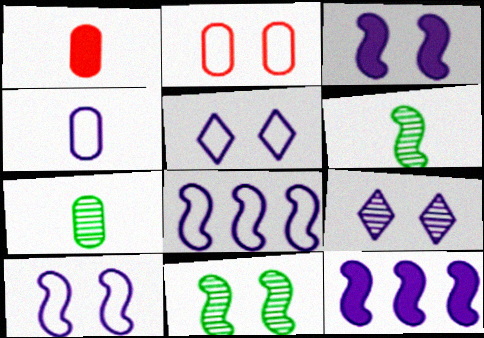[[1, 4, 7], 
[4, 5, 8], 
[4, 9, 12]]